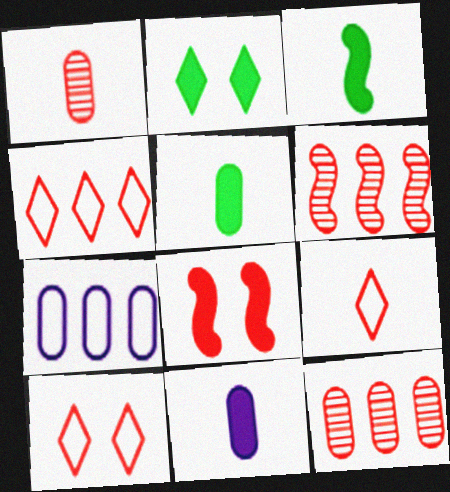[[1, 4, 8], 
[4, 9, 10], 
[8, 9, 12]]